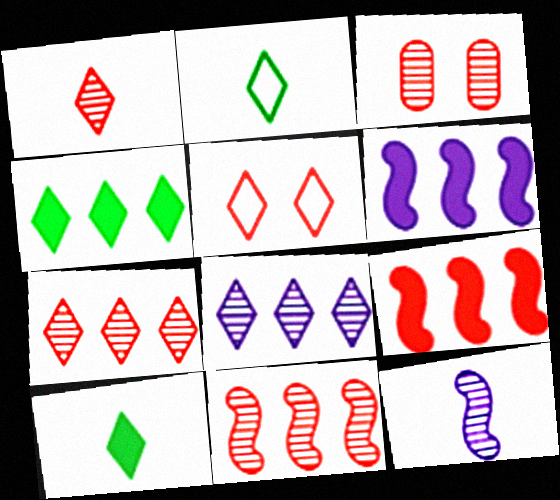[[1, 3, 11], 
[2, 3, 6], 
[5, 8, 10]]